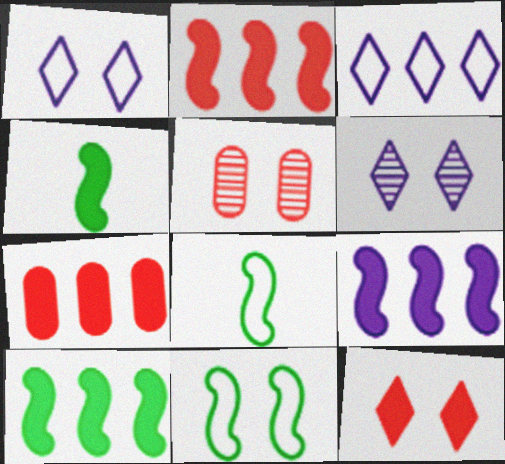[[2, 9, 10], 
[3, 4, 5], 
[6, 7, 8]]